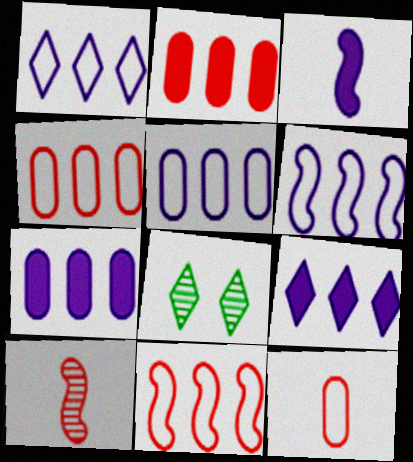[[1, 5, 6], 
[3, 4, 8]]